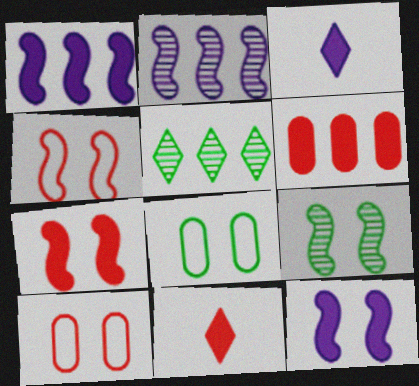[[2, 8, 11], 
[4, 9, 12], 
[6, 7, 11]]